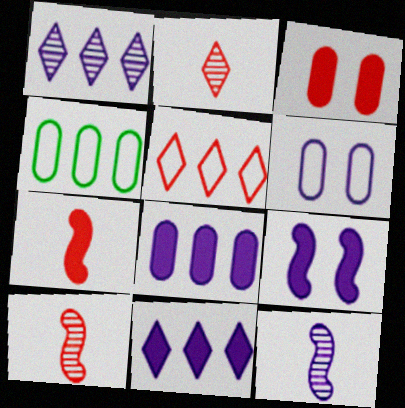[[2, 4, 9], 
[3, 5, 10], 
[6, 11, 12]]